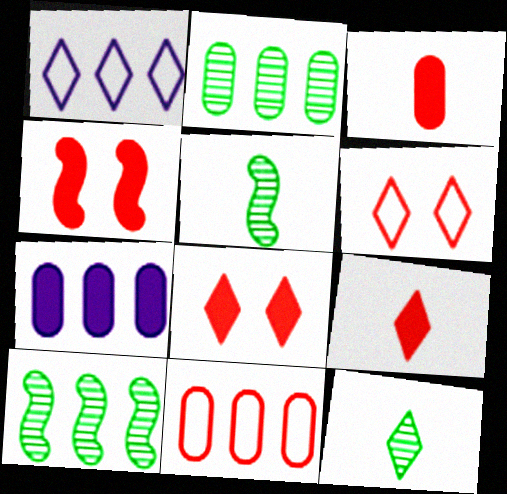[[1, 8, 12], 
[2, 7, 11], 
[5, 6, 7]]